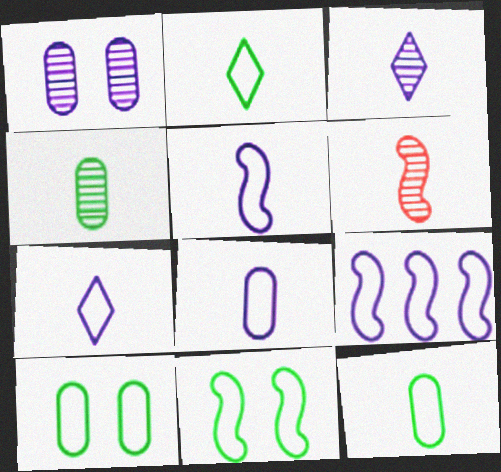[[3, 4, 6], 
[5, 7, 8]]